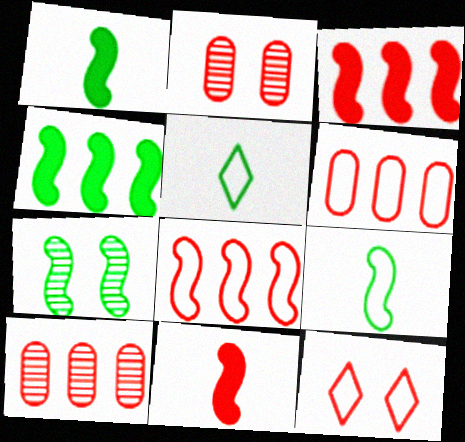[[4, 7, 9], 
[10, 11, 12]]